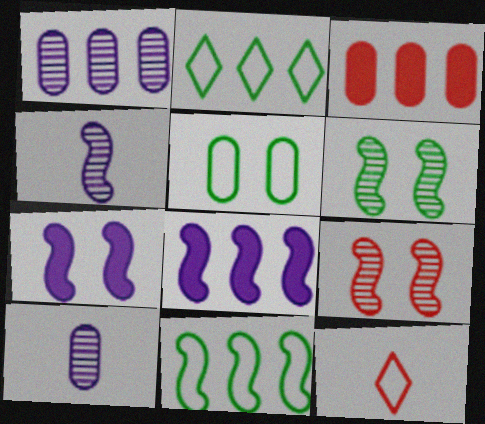[[3, 5, 10], 
[3, 9, 12]]